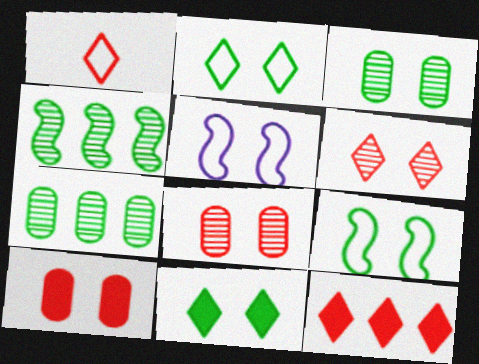[[1, 6, 12], 
[3, 9, 11], 
[5, 8, 11]]